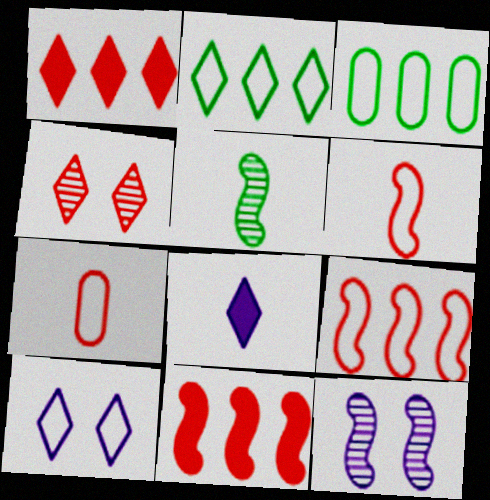[[2, 4, 8], 
[3, 6, 10], 
[4, 7, 11], 
[5, 7, 8]]